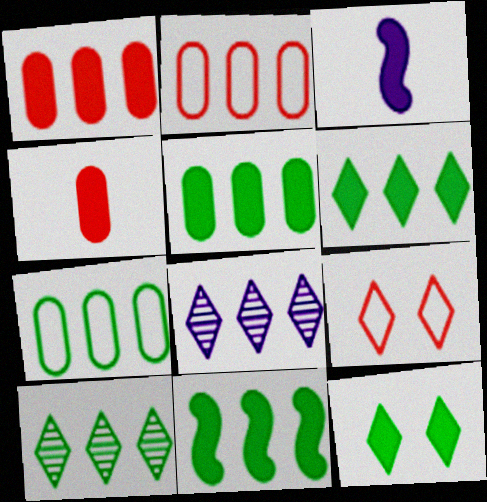[[1, 3, 12], 
[2, 8, 11], 
[5, 6, 11], 
[7, 10, 11]]